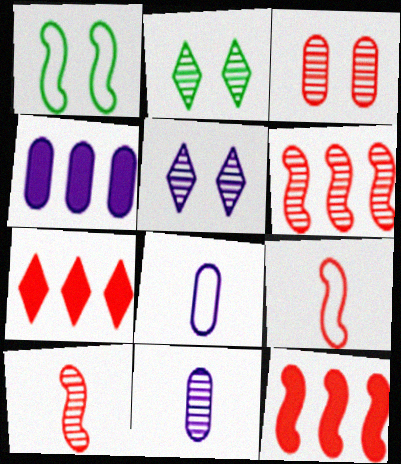[[1, 7, 11], 
[2, 4, 9], 
[2, 6, 11], 
[2, 8, 12], 
[3, 7, 9]]